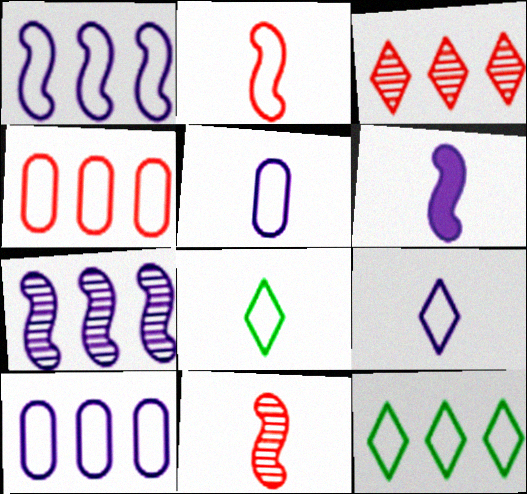[[1, 4, 12], 
[2, 5, 8]]